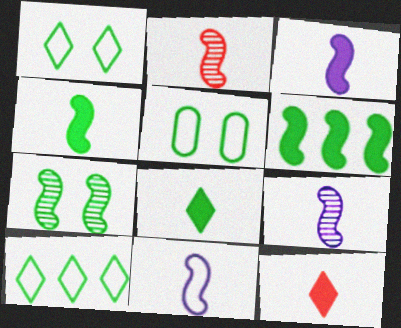[[2, 4, 11], 
[3, 9, 11]]